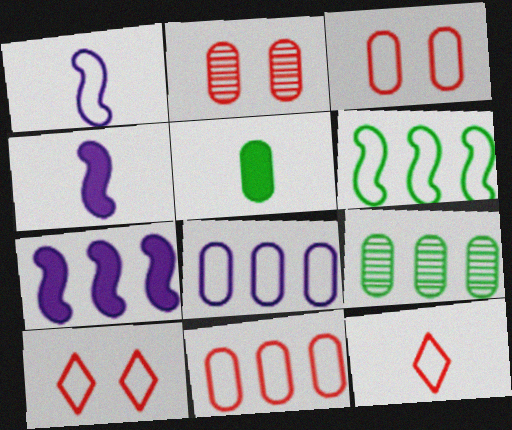[[2, 5, 8], 
[4, 9, 10]]